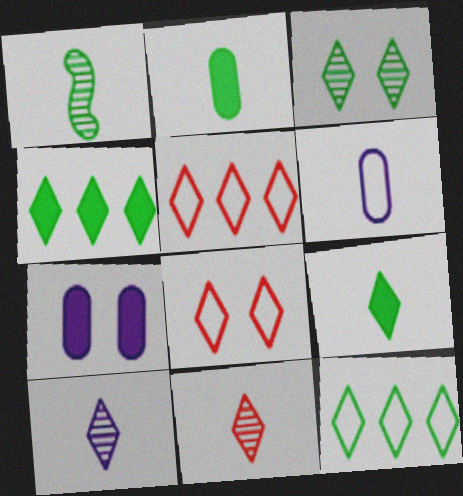[[1, 5, 7], 
[3, 9, 12], 
[4, 8, 10]]